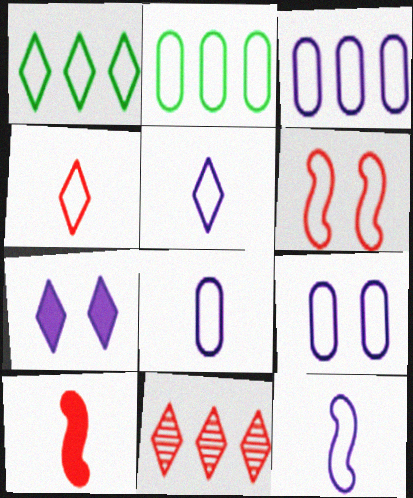[[1, 6, 8], 
[2, 5, 6], 
[3, 8, 9], 
[5, 8, 12]]